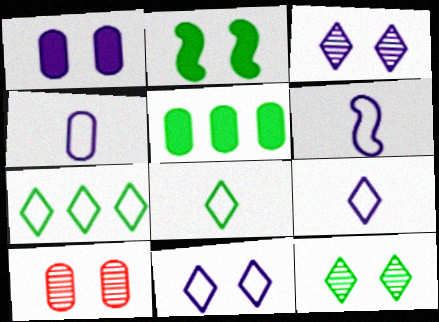[[2, 10, 11], 
[4, 5, 10], 
[4, 6, 9]]